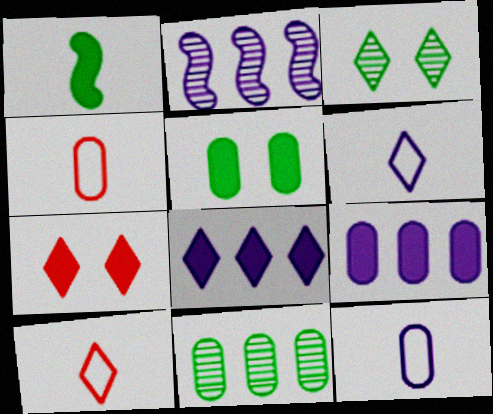[[1, 7, 9], 
[2, 5, 10], 
[3, 8, 10]]